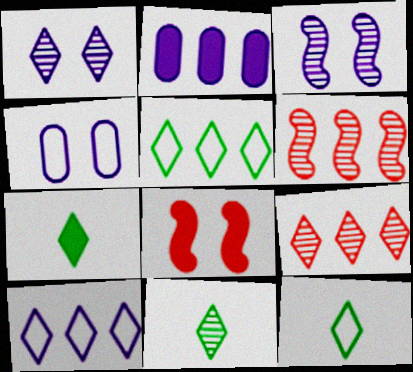[[1, 9, 11], 
[2, 5, 6], 
[2, 7, 8], 
[4, 6, 7], 
[7, 11, 12]]